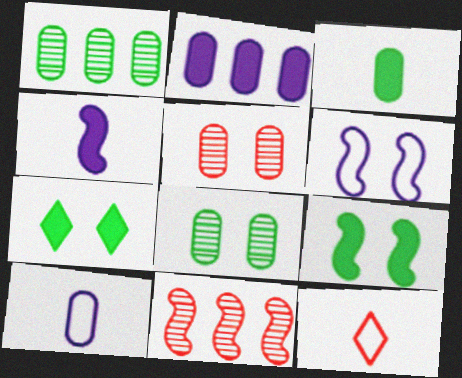[[5, 6, 7], 
[7, 10, 11]]